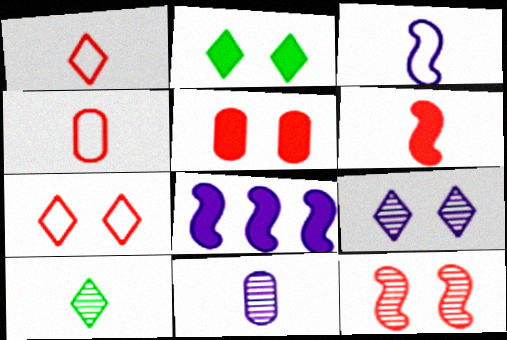[[2, 7, 9], 
[5, 7, 12]]